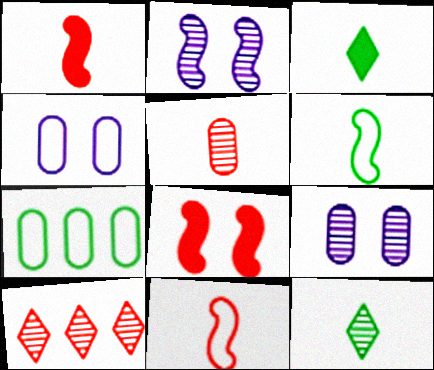[]